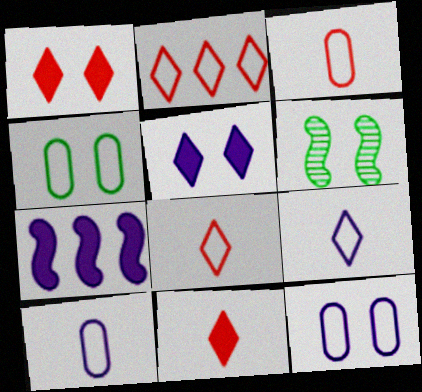[[1, 6, 12]]